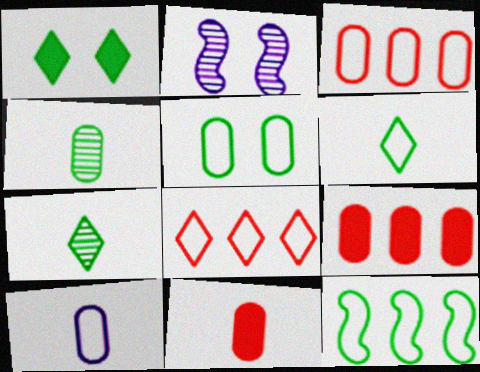[[1, 4, 12], 
[2, 6, 9], 
[3, 5, 10], 
[4, 10, 11], 
[5, 6, 12]]